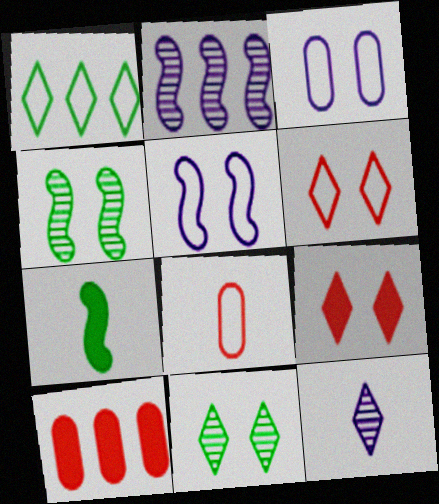[[1, 2, 10], 
[1, 5, 8], 
[1, 9, 12], 
[3, 4, 9], 
[7, 8, 12]]